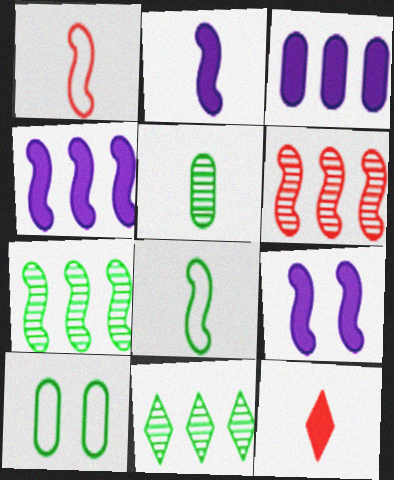[[1, 7, 9], 
[2, 4, 9], 
[6, 8, 9]]